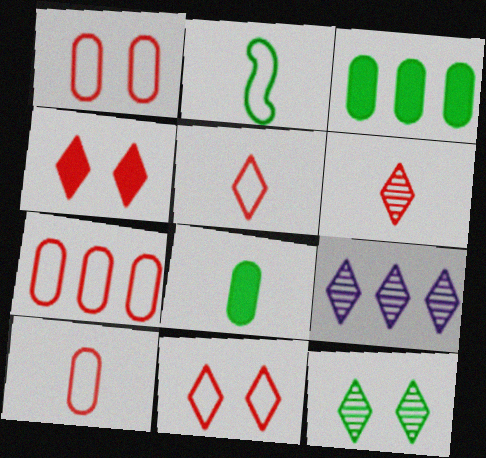[[1, 7, 10], 
[2, 3, 12], 
[6, 9, 12]]